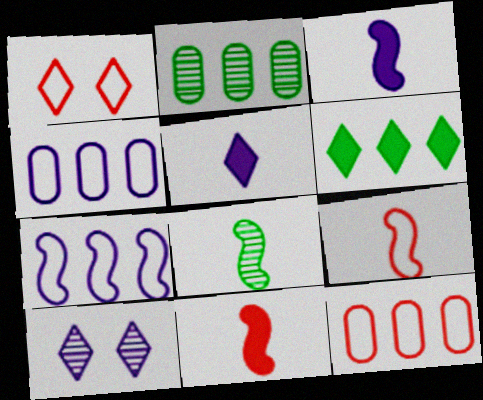[[1, 2, 3], 
[1, 9, 12], 
[3, 4, 10], 
[3, 8, 9]]